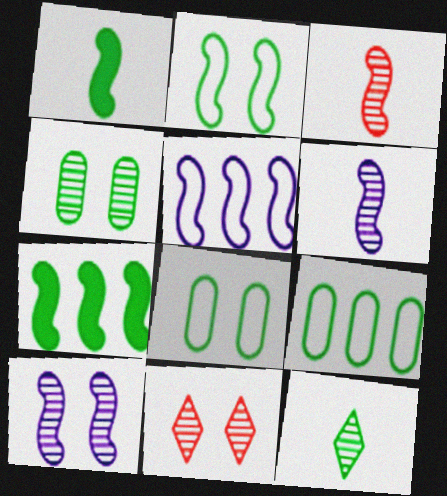[[4, 10, 11], 
[7, 8, 12]]